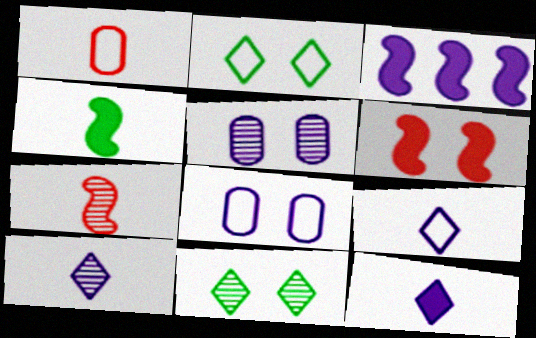[[1, 3, 11], 
[1, 4, 10], 
[2, 5, 6], 
[3, 4, 6], 
[3, 5, 9], 
[3, 8, 10], 
[6, 8, 11], 
[9, 10, 12]]